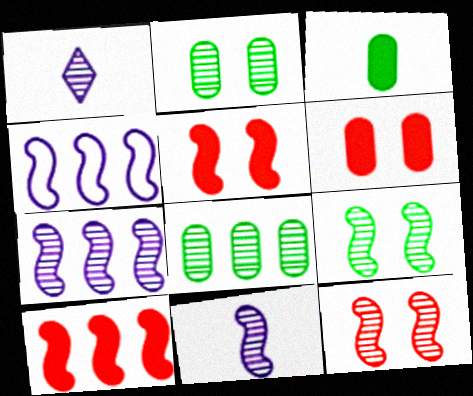[[1, 8, 12]]